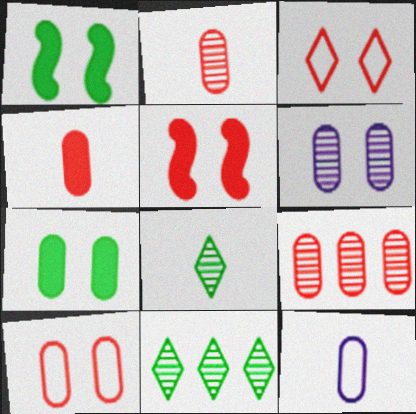[[1, 3, 6], 
[4, 9, 10], 
[5, 11, 12], 
[6, 7, 10], 
[7, 9, 12]]